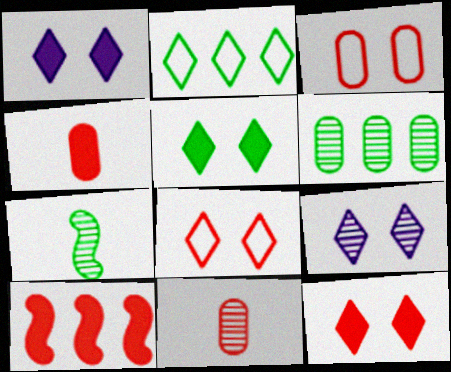[[1, 5, 12], 
[4, 10, 12], 
[5, 8, 9], 
[8, 10, 11]]